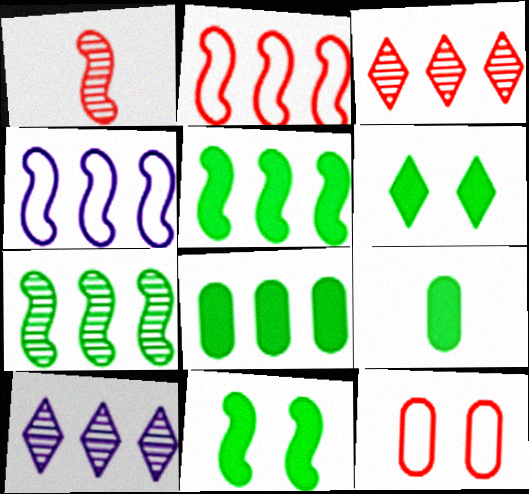[[1, 4, 11], 
[2, 8, 10], 
[3, 4, 8], 
[5, 6, 9]]